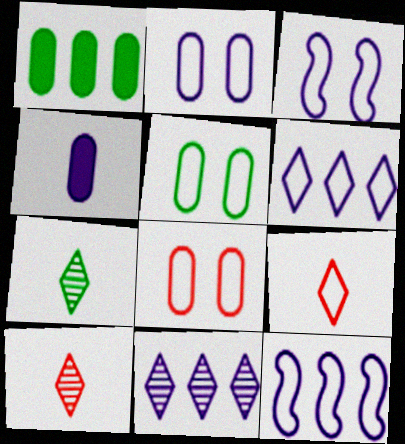[[1, 3, 10], 
[2, 5, 8], 
[3, 4, 11], 
[5, 9, 12]]